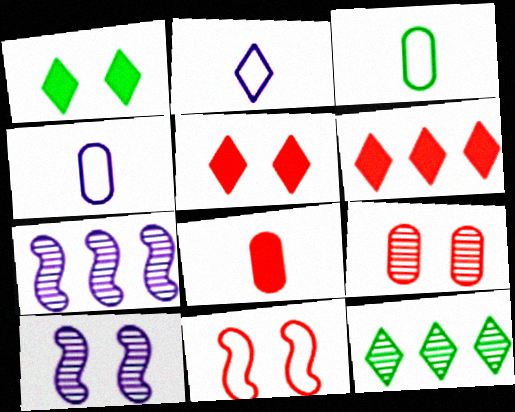[[2, 5, 12], 
[3, 5, 7], 
[3, 6, 10], 
[5, 9, 11]]